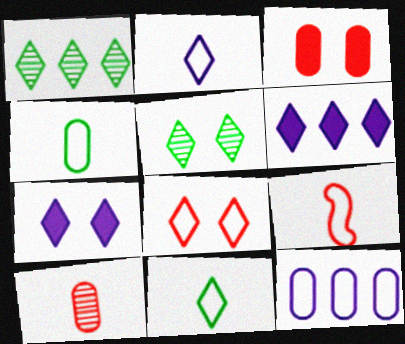[[2, 4, 9], 
[5, 7, 8]]